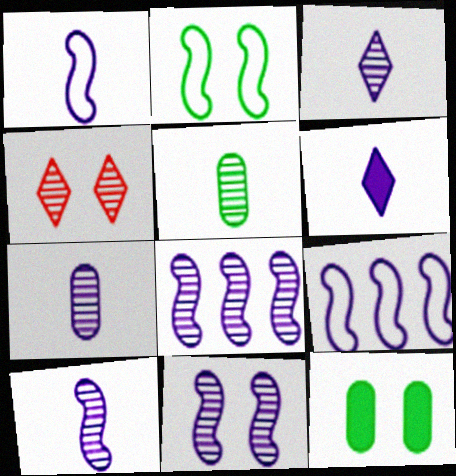[[1, 6, 7], 
[3, 7, 10], 
[4, 5, 8], 
[8, 10, 11]]